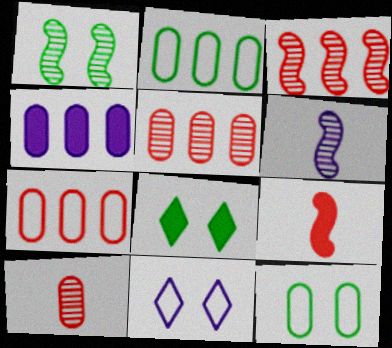[[1, 3, 6], 
[1, 8, 12], 
[2, 4, 5], 
[4, 6, 11], 
[4, 8, 9], 
[4, 10, 12], 
[6, 7, 8]]